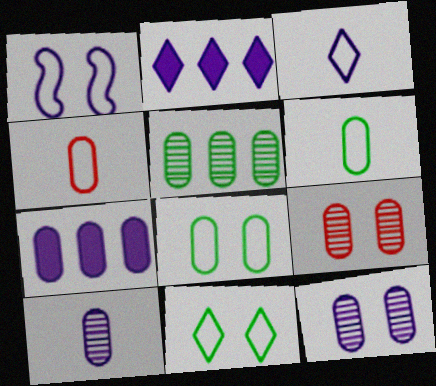[[1, 2, 10], 
[5, 9, 10], 
[6, 7, 9]]